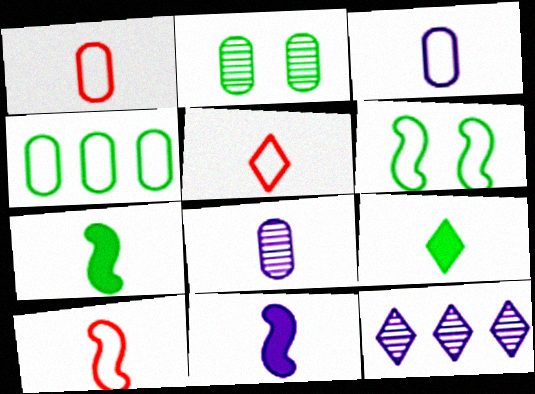[[1, 5, 10], 
[5, 7, 8], 
[8, 9, 10]]